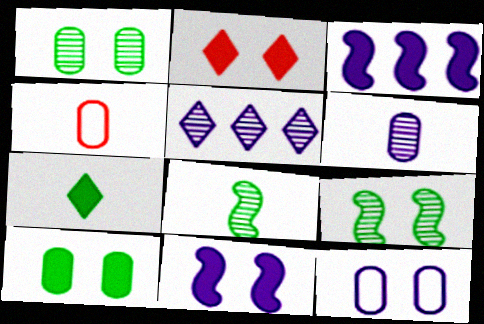[[2, 9, 12], 
[2, 10, 11]]